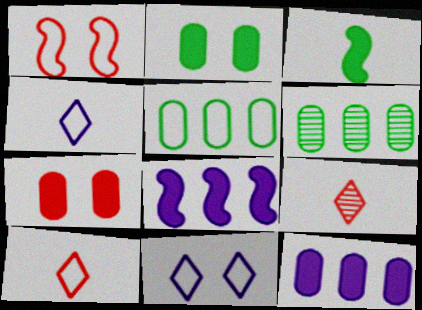[[1, 4, 5]]